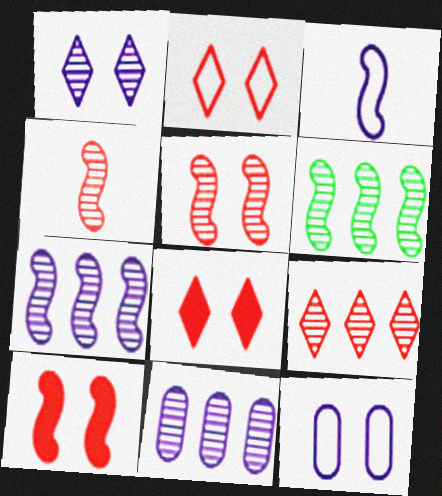[[3, 6, 10], 
[6, 9, 11]]